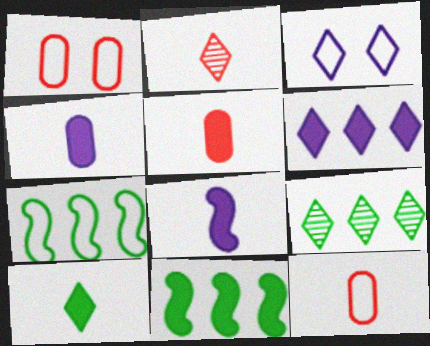[[1, 8, 9], 
[3, 7, 12], 
[5, 8, 10]]